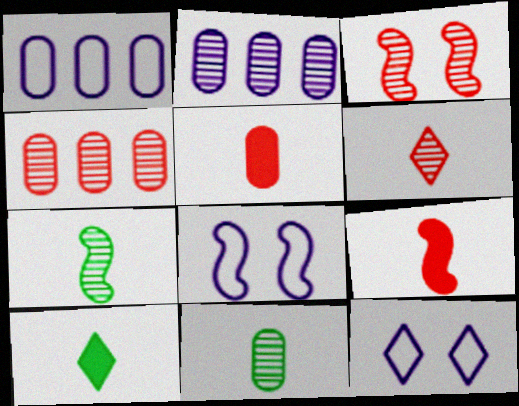[[1, 3, 10], 
[3, 4, 6], 
[4, 8, 10]]